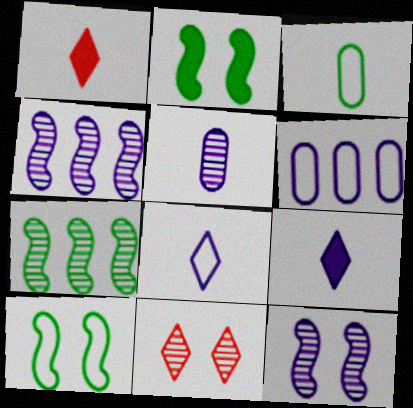[[5, 7, 11], 
[6, 9, 12]]